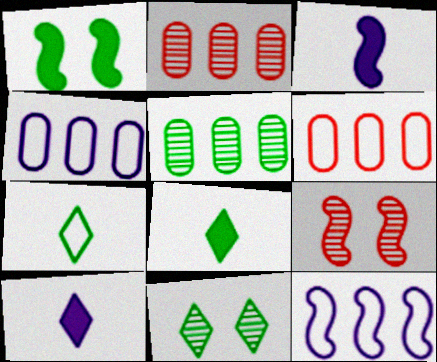[[1, 5, 7], 
[3, 6, 11], 
[4, 8, 9]]